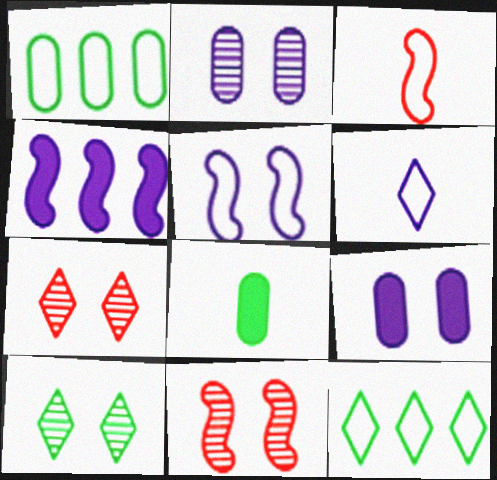[[2, 4, 6], 
[2, 10, 11]]